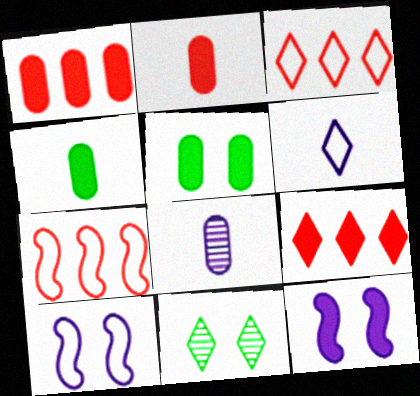[[4, 9, 12], 
[6, 9, 11]]